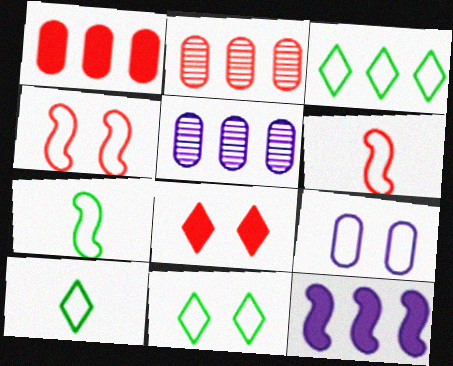[[2, 3, 12], 
[2, 6, 8], 
[3, 6, 9], 
[3, 10, 11], 
[4, 9, 11], 
[5, 7, 8]]